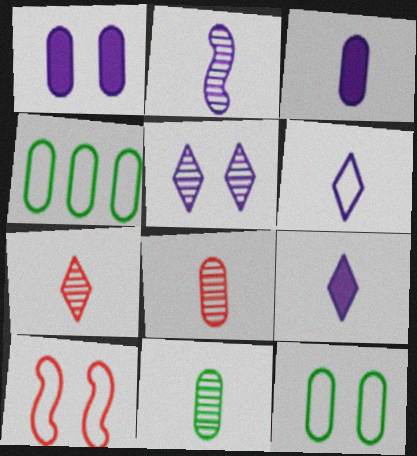[[1, 4, 8], 
[2, 3, 6], 
[2, 7, 11], 
[4, 6, 10]]